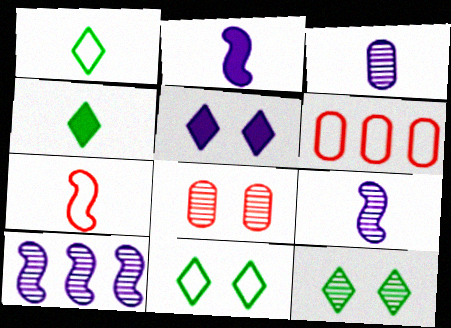[[2, 6, 12], 
[3, 4, 7]]